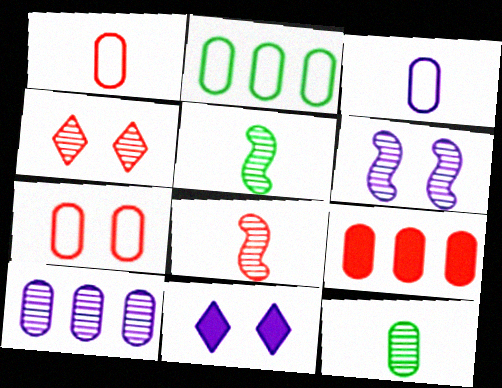[[2, 3, 7], 
[2, 8, 11], 
[2, 9, 10], 
[4, 5, 10]]